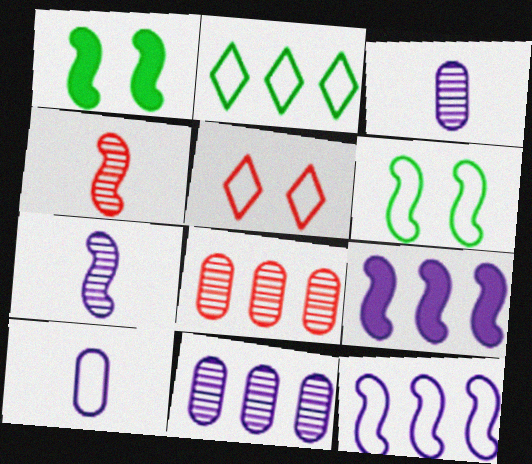[[1, 4, 12], 
[2, 8, 9], 
[4, 6, 9]]